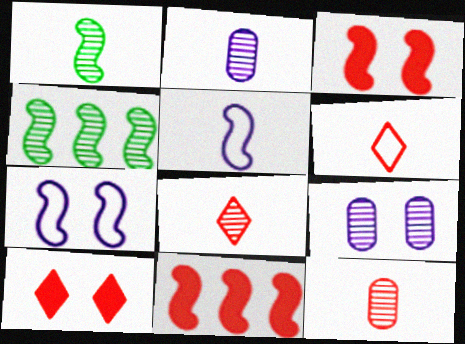[[1, 2, 8], 
[1, 7, 11], 
[3, 4, 5], 
[4, 8, 9]]